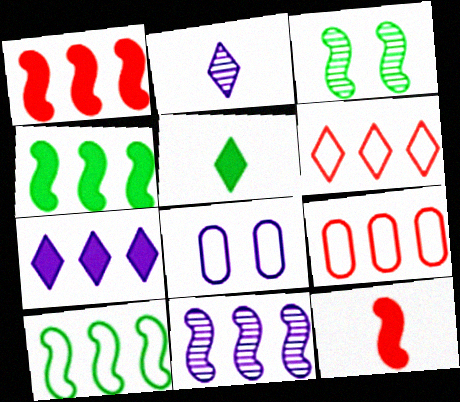[[1, 10, 11]]